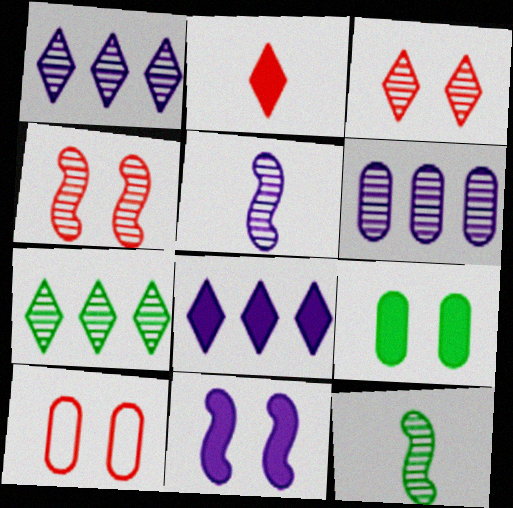[[3, 6, 12], 
[8, 10, 12]]